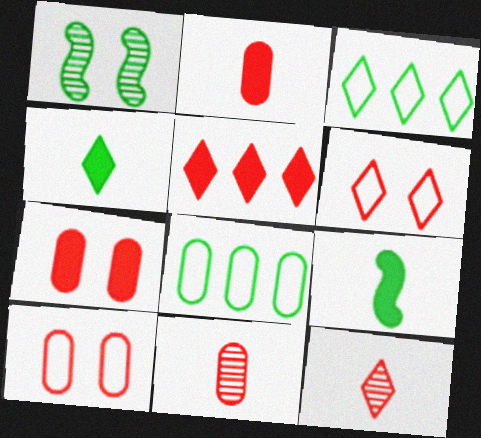[[1, 4, 8], 
[5, 6, 12]]